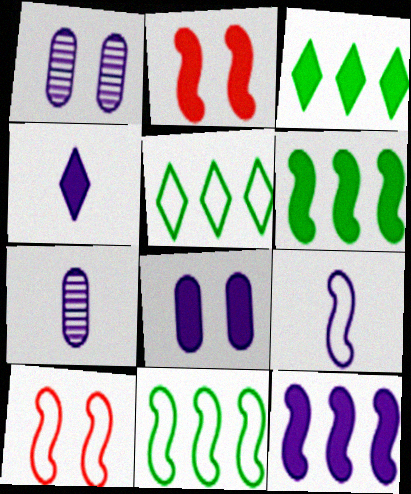[[2, 5, 7], 
[3, 7, 10], 
[4, 7, 9], 
[4, 8, 12], 
[9, 10, 11]]